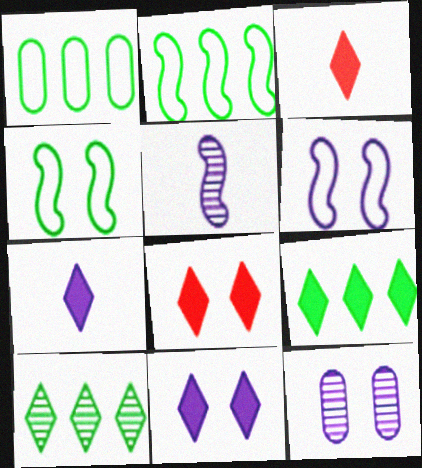[[1, 5, 8], 
[2, 3, 12], 
[3, 9, 11], 
[4, 8, 12], 
[6, 11, 12], 
[7, 8, 9]]